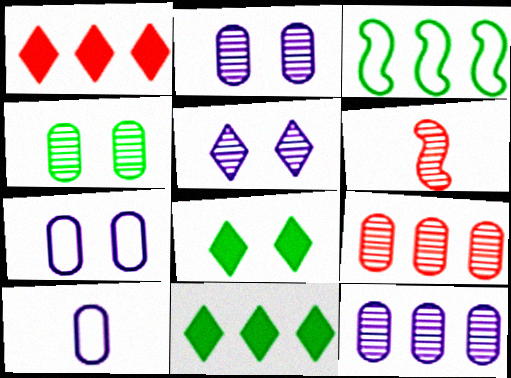[[1, 3, 12], 
[6, 7, 11]]